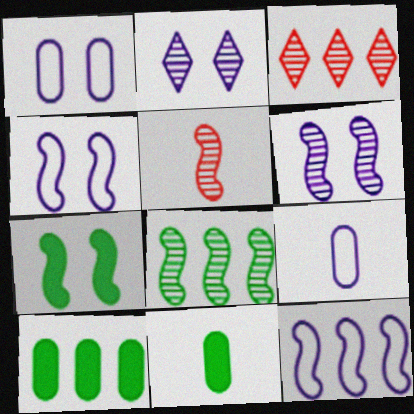[[3, 4, 11], 
[3, 7, 9], 
[3, 10, 12], 
[5, 6, 8], 
[5, 7, 12]]